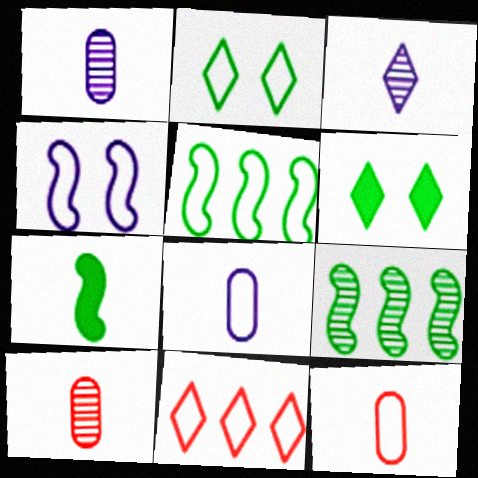[[3, 6, 11], 
[3, 7, 12]]